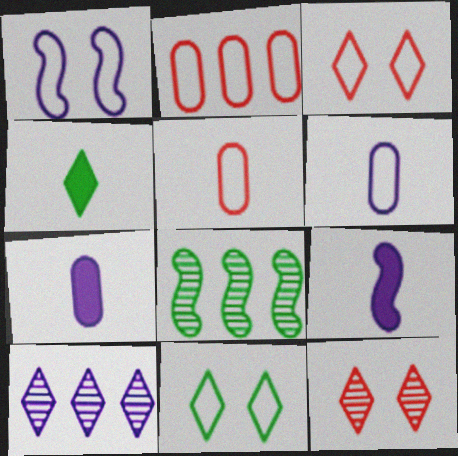[[1, 7, 10], 
[3, 4, 10], 
[3, 7, 8]]